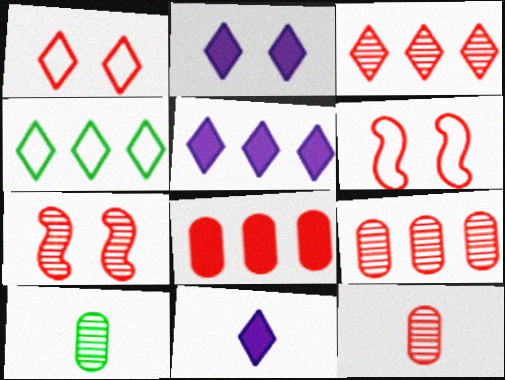[[2, 5, 11], 
[3, 4, 5], 
[3, 7, 12], 
[5, 6, 10]]